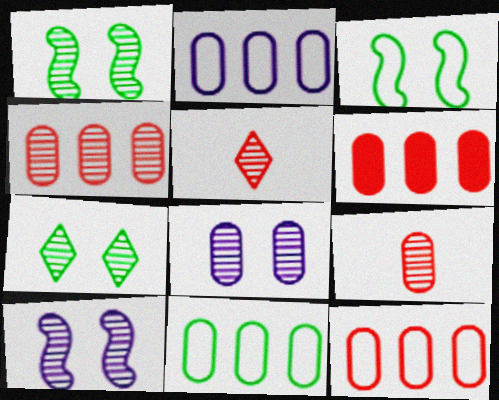[[2, 11, 12], 
[4, 6, 12]]